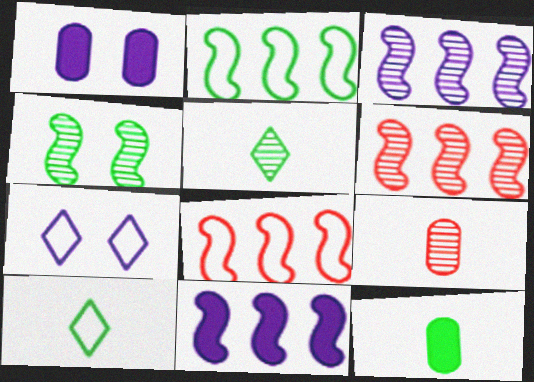[[1, 5, 8], 
[1, 6, 10], 
[2, 6, 11], 
[6, 7, 12]]